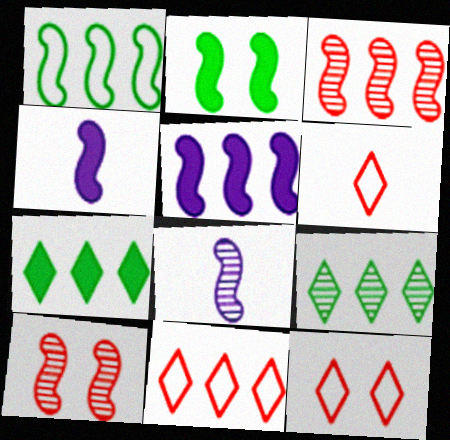[[1, 3, 5], 
[1, 4, 10], 
[6, 11, 12]]